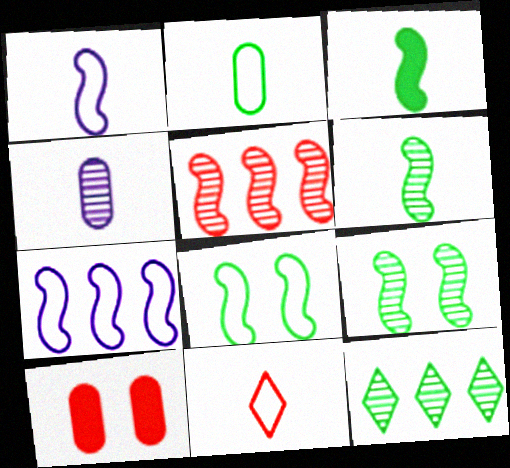[[1, 2, 11], 
[1, 10, 12], 
[3, 4, 11], 
[5, 10, 11]]